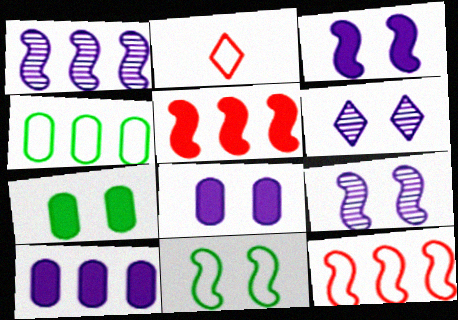[[1, 2, 7]]